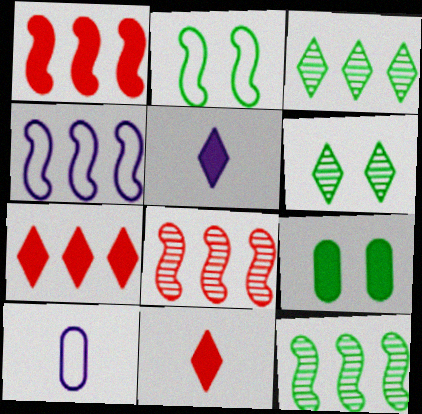[[1, 4, 12], 
[1, 5, 9], 
[1, 6, 10], 
[2, 6, 9]]